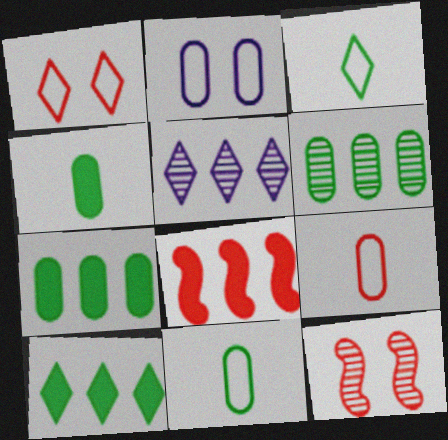[]